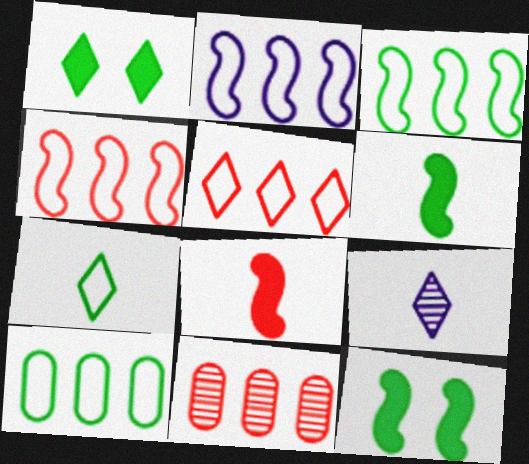[[1, 5, 9], 
[2, 3, 4], 
[2, 5, 10]]